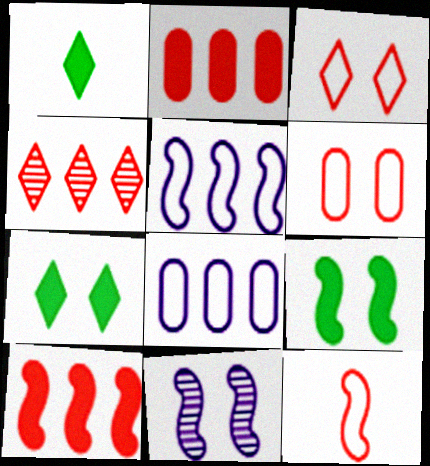[[6, 7, 11]]